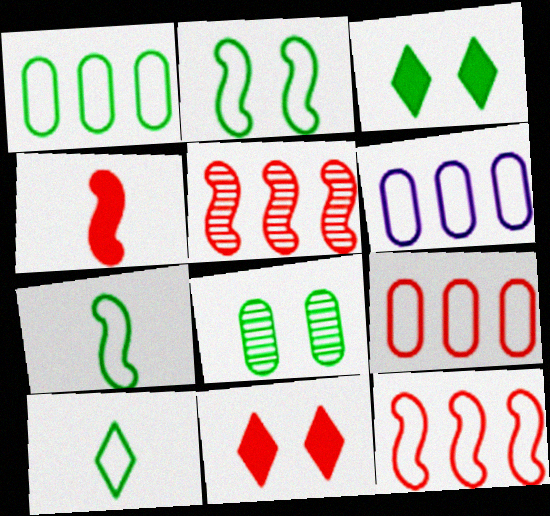[[1, 2, 10], 
[1, 6, 9], 
[2, 3, 8]]